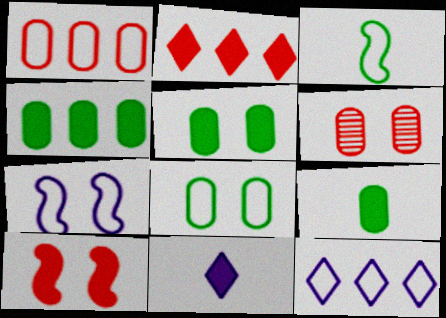[[4, 5, 9], 
[4, 10, 11]]